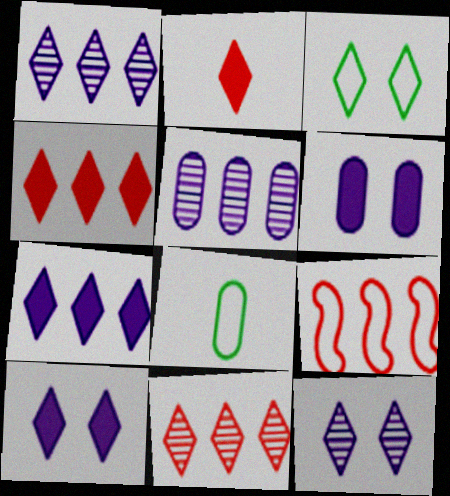[[1, 2, 3]]